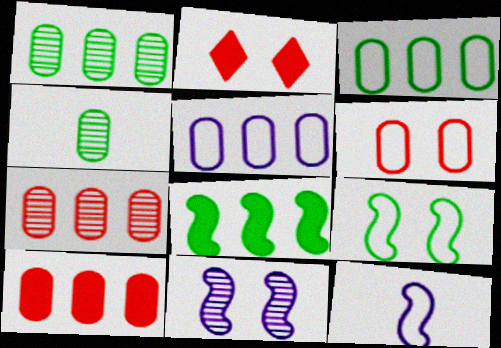[[1, 2, 12], 
[1, 5, 10]]